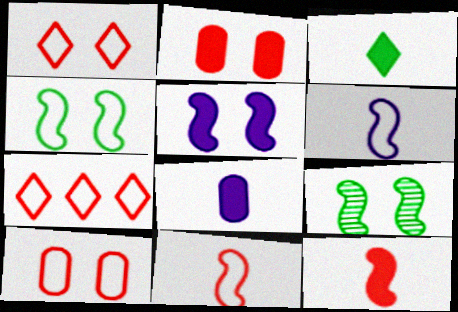[[3, 8, 12], 
[7, 8, 9], 
[7, 10, 11]]